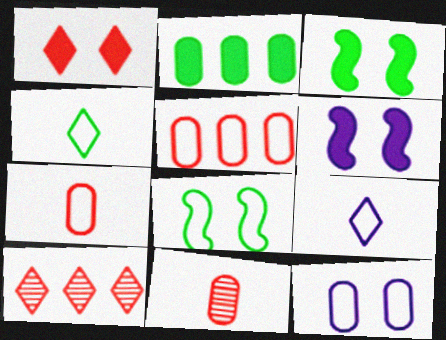[[2, 11, 12], 
[5, 8, 9]]